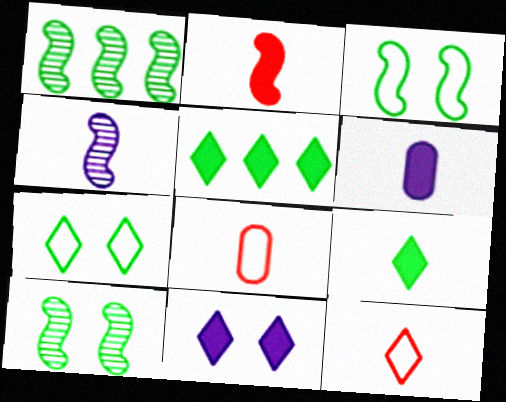[[1, 8, 11], 
[2, 6, 9], 
[4, 8, 9]]